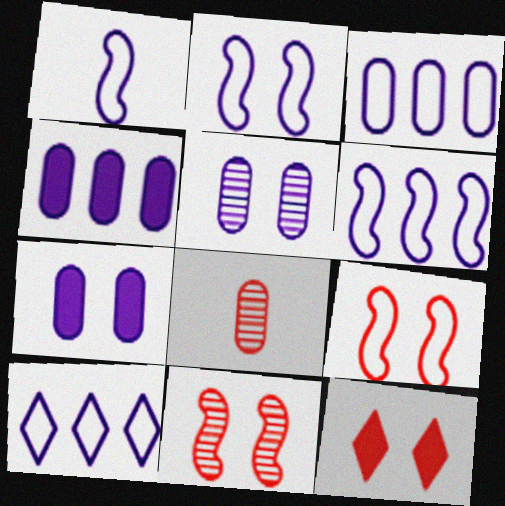[[1, 2, 6], 
[3, 6, 10]]